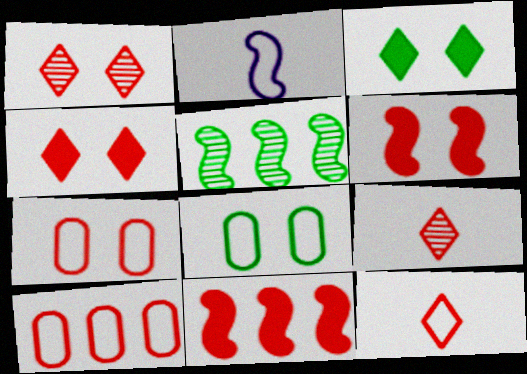[[1, 6, 7], 
[2, 5, 6], 
[6, 9, 10], 
[7, 9, 11]]